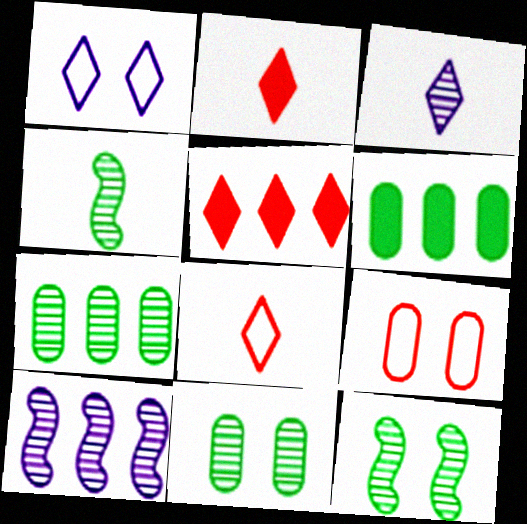[]